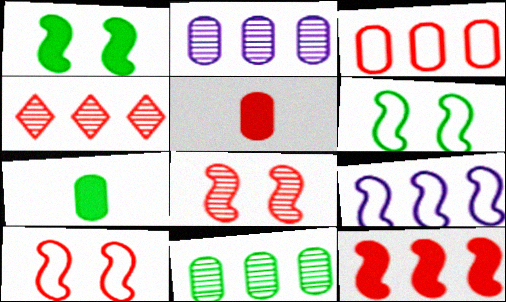[[3, 4, 12], 
[4, 5, 10]]